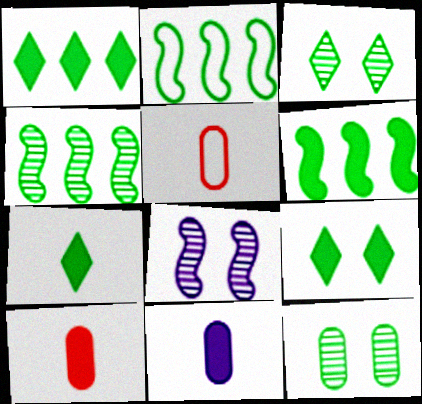[[1, 5, 8], 
[1, 7, 9], 
[2, 4, 6], 
[2, 7, 12]]